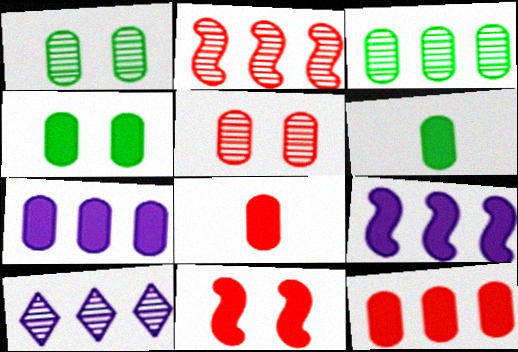[[2, 3, 10], 
[4, 7, 8]]